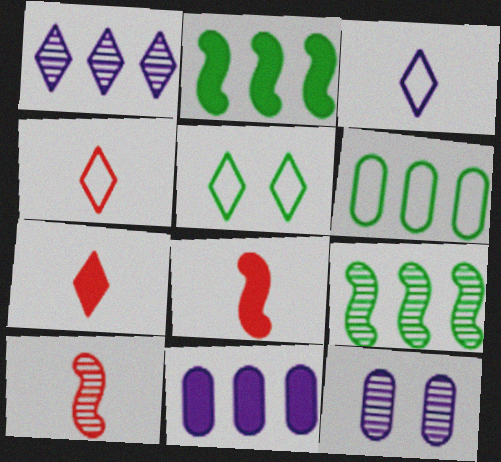[[1, 5, 7], 
[2, 4, 12], 
[5, 10, 11]]